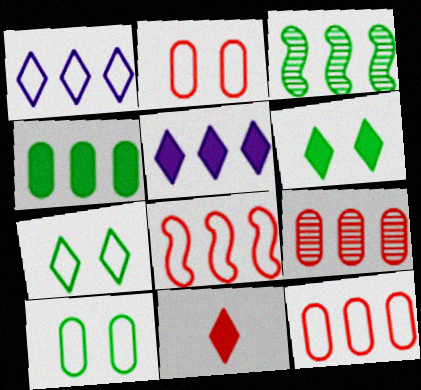[[3, 5, 12], 
[5, 6, 11]]